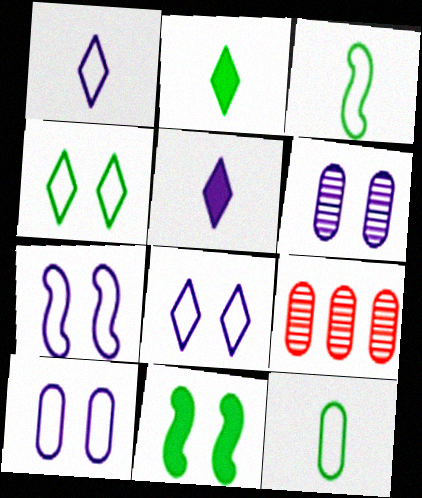[[1, 9, 11], 
[2, 7, 9], 
[7, 8, 10]]